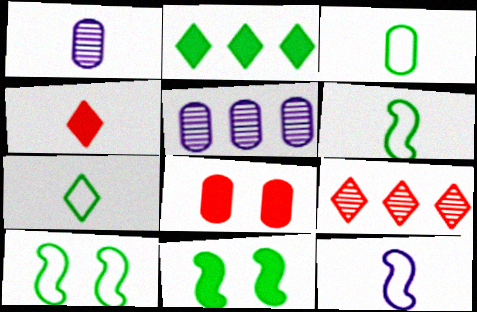[[1, 4, 6], 
[3, 5, 8], 
[3, 6, 7], 
[4, 5, 10]]